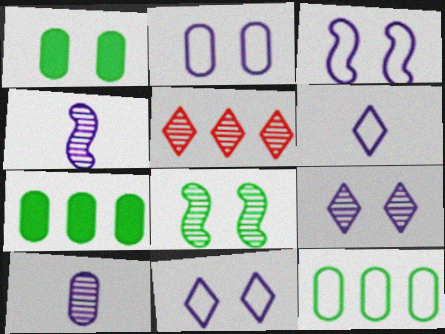[[2, 3, 11], 
[5, 8, 10]]